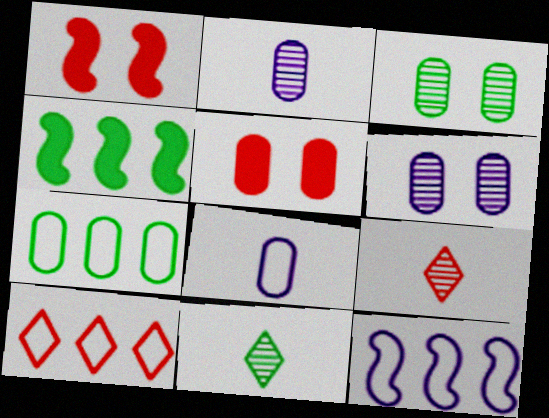[[2, 5, 7], 
[5, 11, 12], 
[7, 10, 12]]